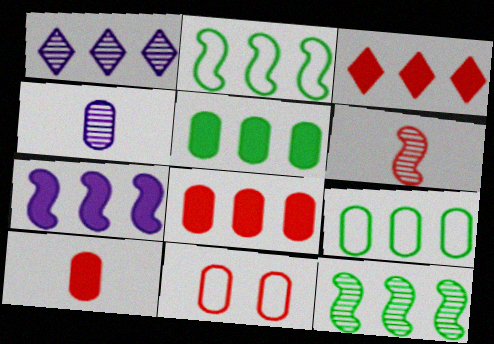[[1, 2, 8], 
[3, 5, 7], 
[3, 6, 11], 
[4, 5, 11]]